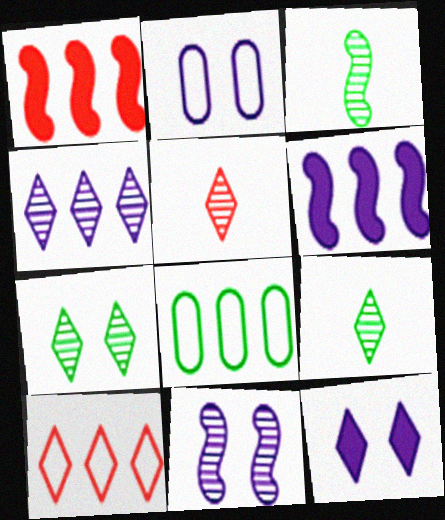[[1, 2, 9], 
[1, 4, 8], 
[2, 11, 12], 
[4, 5, 7], 
[9, 10, 12]]